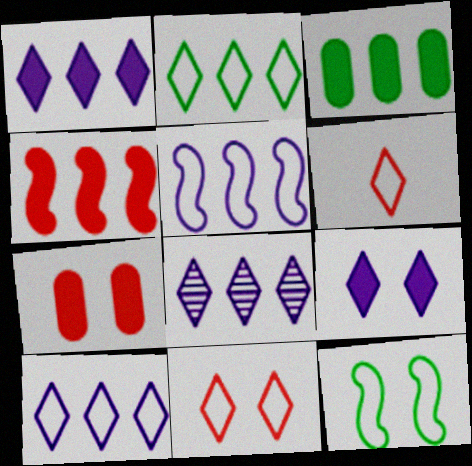[[1, 3, 4], 
[1, 8, 10]]